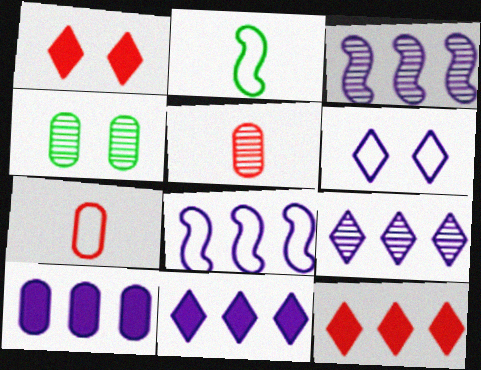[[4, 7, 10], 
[8, 9, 10]]